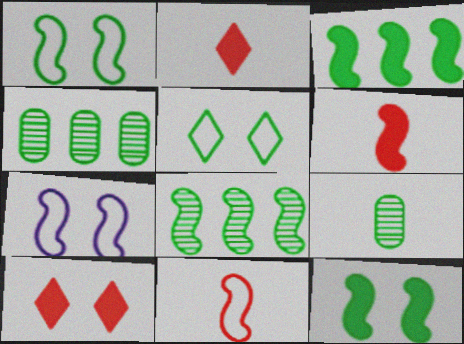[[2, 4, 7], 
[3, 5, 9], 
[6, 7, 8]]